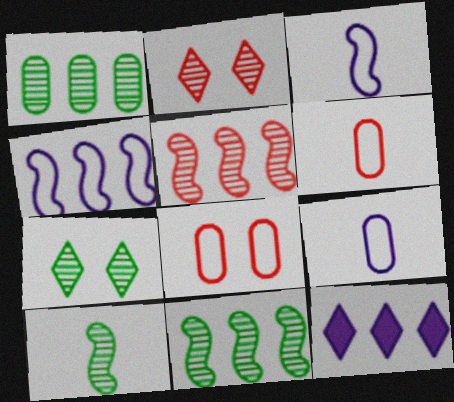[[1, 7, 10], 
[8, 10, 12]]